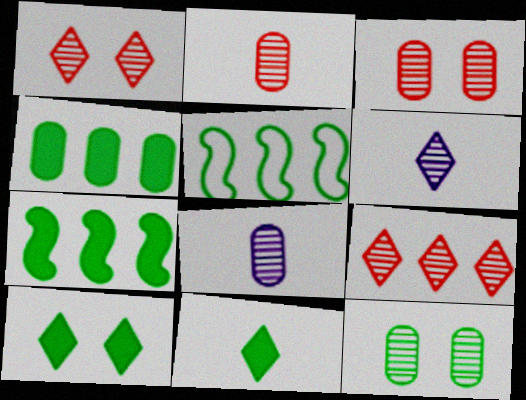[[5, 11, 12]]